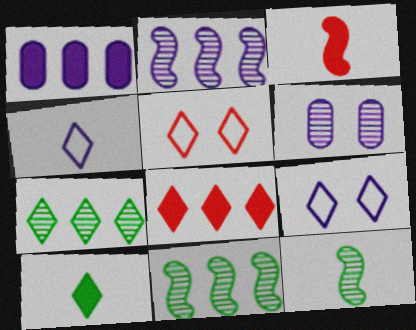[[1, 5, 12]]